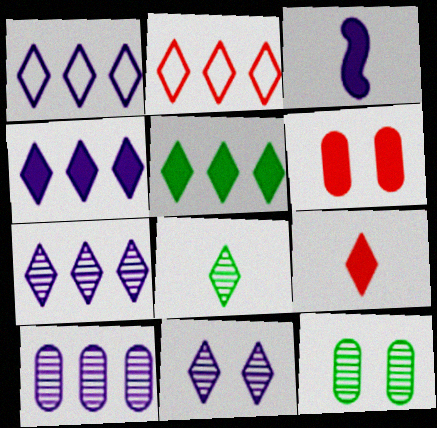[[1, 4, 7], 
[2, 3, 12], 
[2, 5, 7], 
[3, 5, 6]]